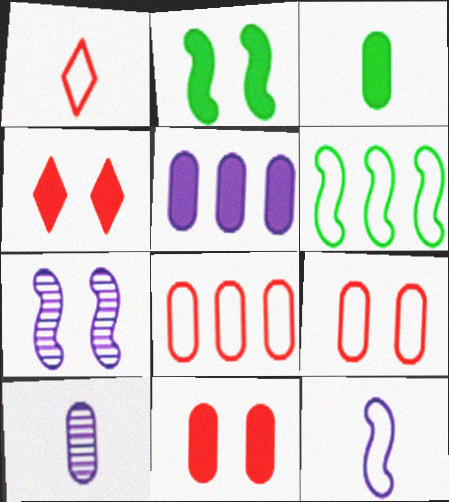[[3, 5, 11], 
[4, 6, 10]]